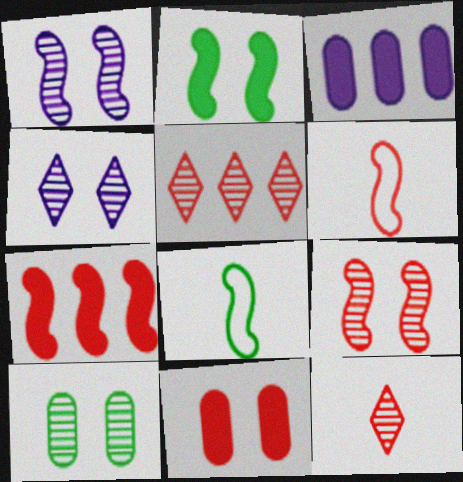[[1, 7, 8], 
[4, 9, 10], 
[5, 6, 11], 
[6, 7, 9]]